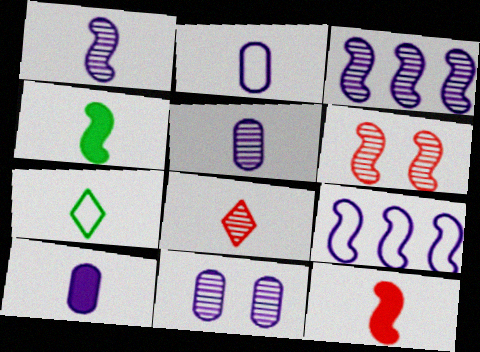[[2, 4, 8], 
[2, 5, 10], 
[4, 6, 9], 
[5, 7, 12]]